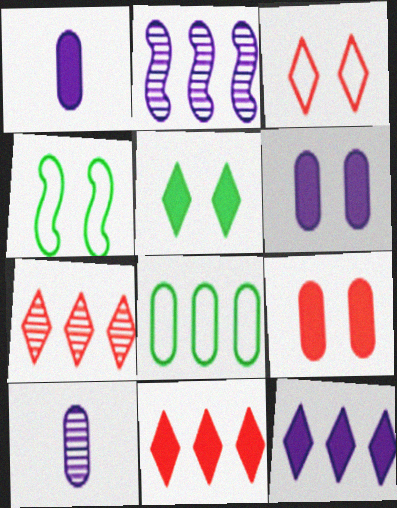[[1, 4, 7], 
[2, 8, 11], 
[4, 10, 11], 
[8, 9, 10]]